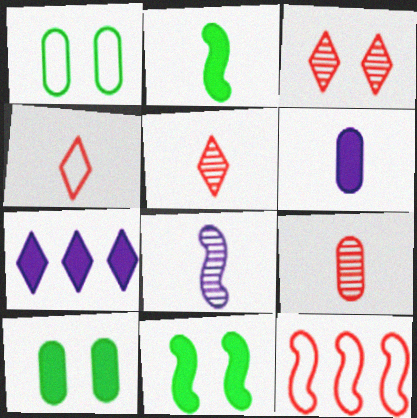[[8, 11, 12]]